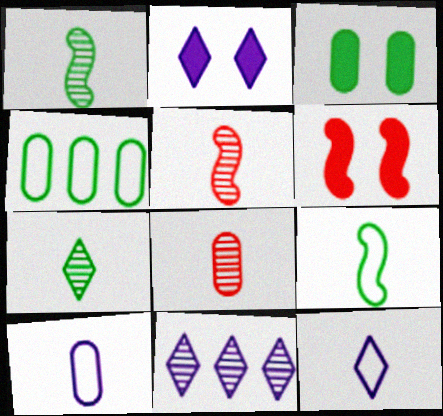[[2, 3, 6], 
[2, 4, 5], 
[2, 11, 12]]